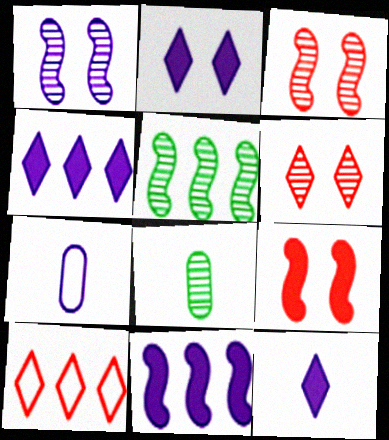[[1, 4, 7], 
[2, 4, 12]]